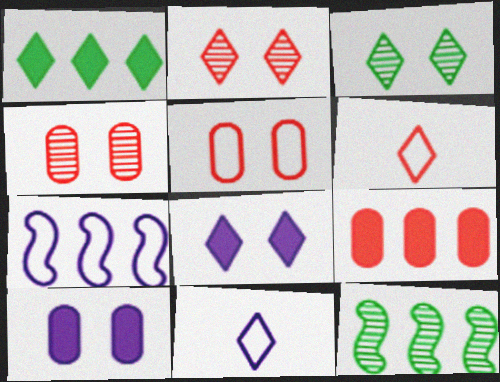[[1, 2, 11], 
[6, 10, 12]]